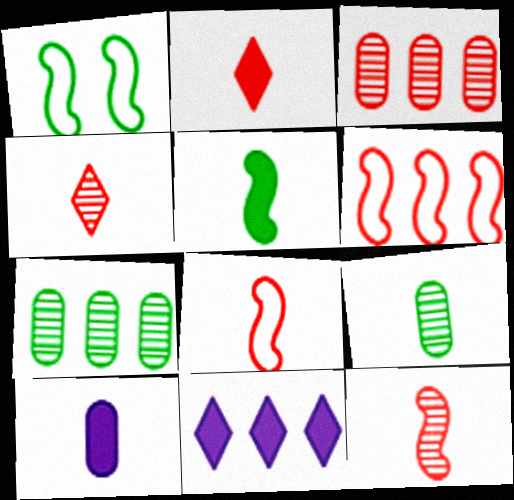[[2, 5, 10], 
[6, 7, 11]]